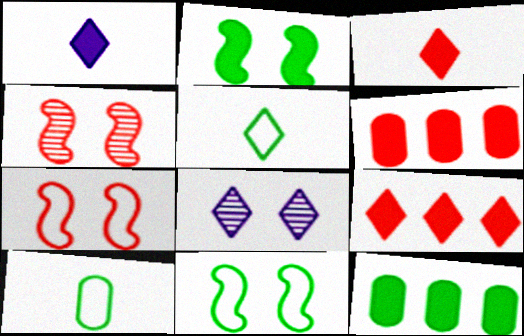[[1, 2, 6], 
[5, 8, 9]]